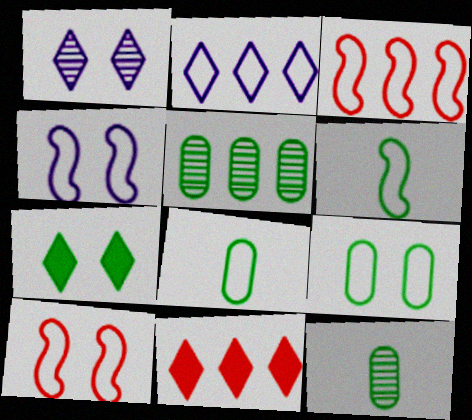[[2, 8, 10], 
[3, 4, 6], 
[4, 11, 12], 
[5, 6, 7]]